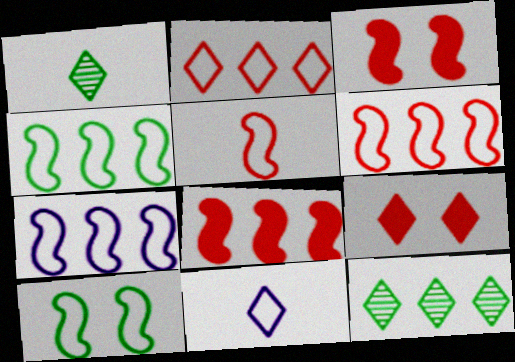[[4, 6, 7], 
[5, 7, 10], 
[9, 11, 12]]